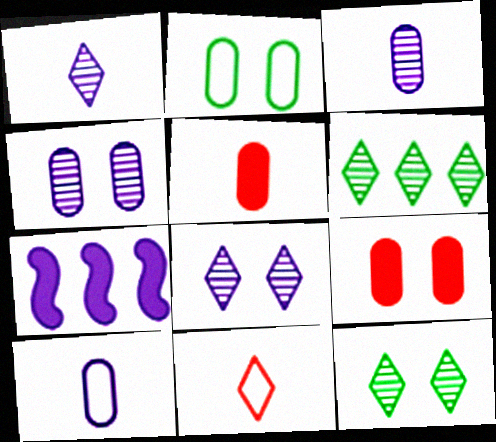[[2, 4, 9], 
[7, 8, 10]]